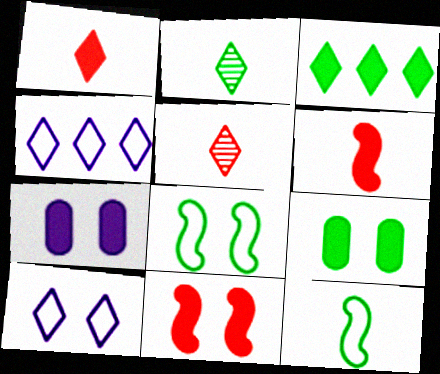[[3, 5, 10], 
[3, 6, 7]]